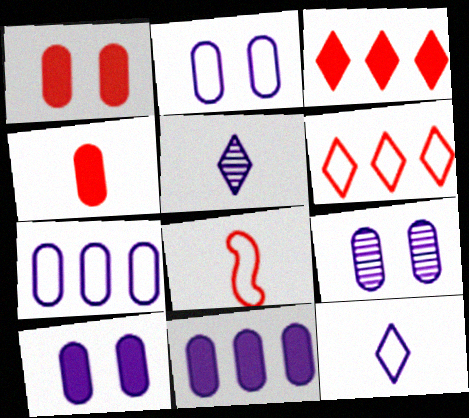[[2, 9, 10]]